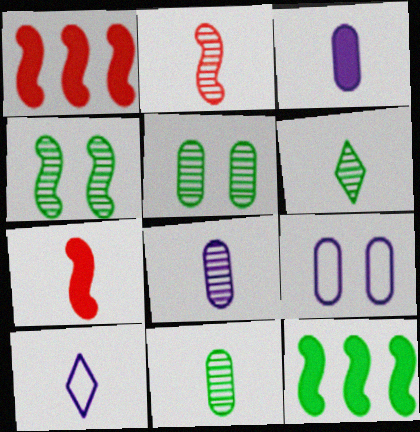[[1, 5, 10], 
[1, 6, 9], 
[2, 6, 8], 
[7, 10, 11]]